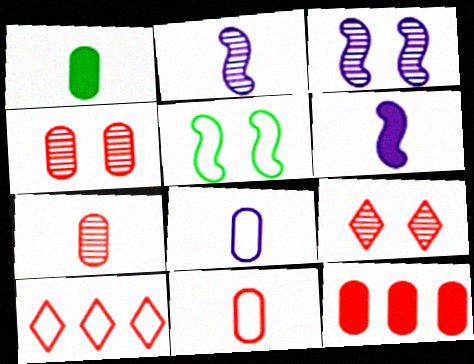[[1, 3, 10], 
[1, 7, 8], 
[4, 11, 12], 
[5, 8, 10]]